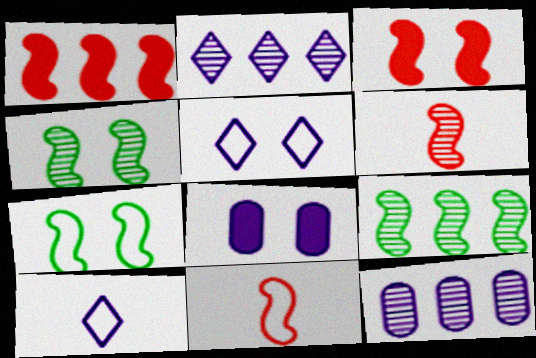[]